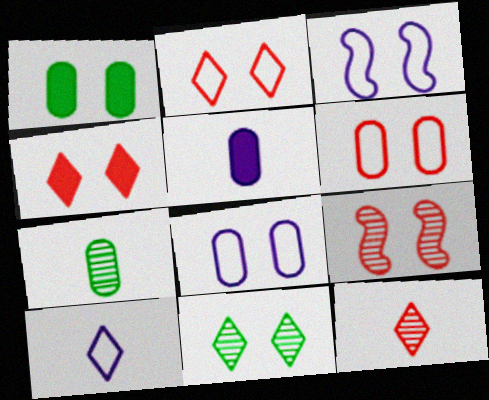[[4, 6, 9]]